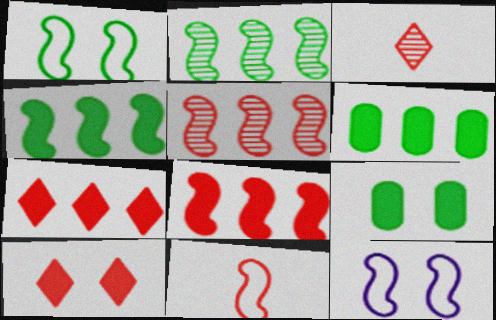[[3, 6, 12]]